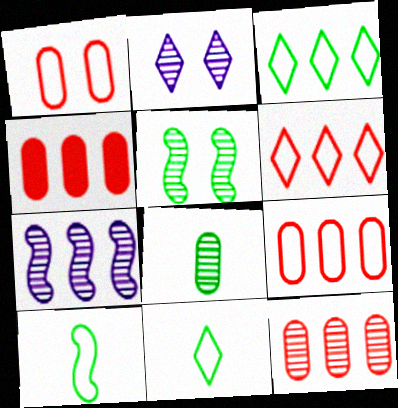[[2, 4, 10], 
[3, 4, 7], 
[4, 9, 12]]